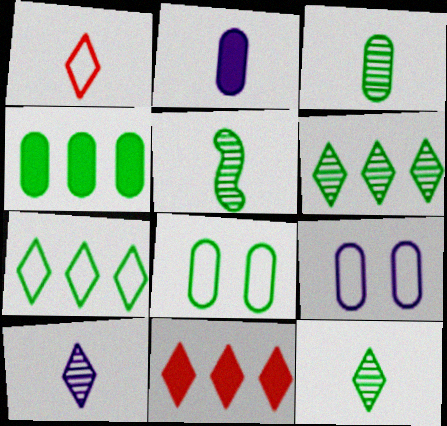[[1, 2, 5], 
[3, 4, 8], 
[3, 5, 12], 
[5, 9, 11]]